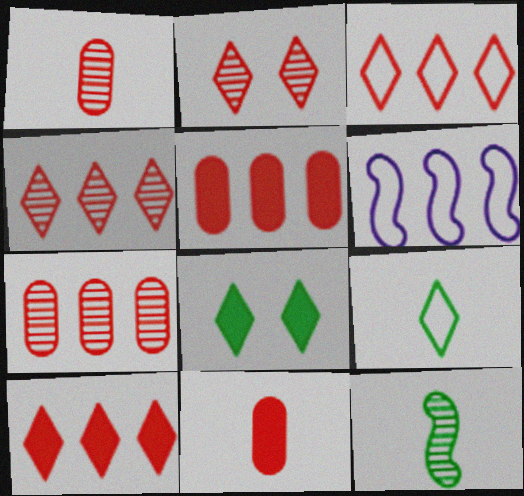[[1, 6, 8], 
[3, 4, 10]]